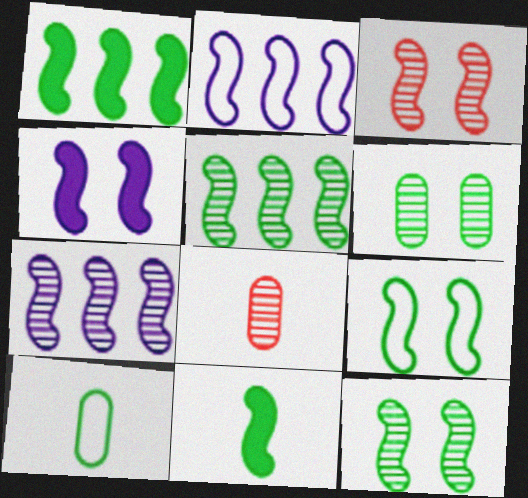[[2, 3, 11], 
[3, 4, 9], 
[5, 9, 11]]